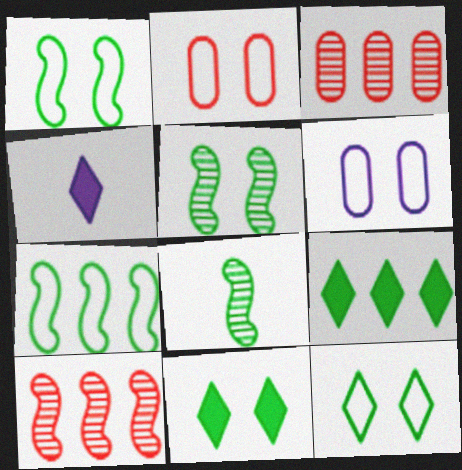[[1, 3, 4]]